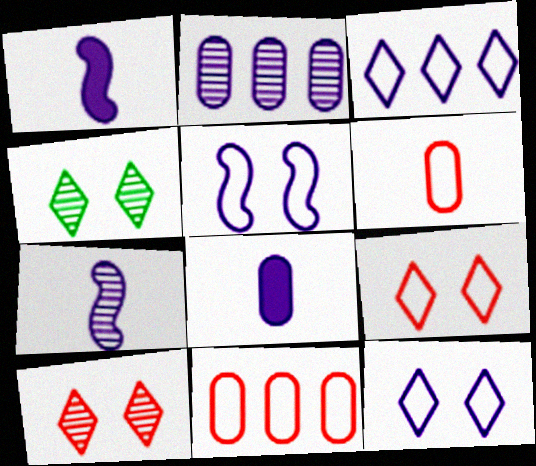[[1, 2, 12], 
[1, 4, 11]]